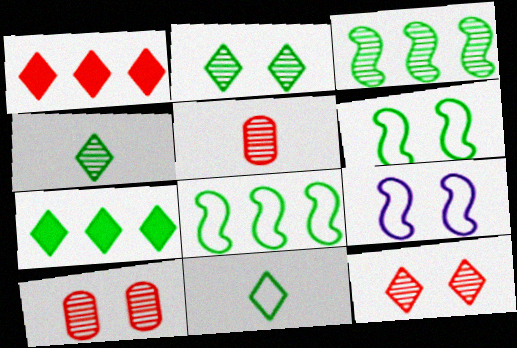[[2, 7, 11], 
[5, 7, 9]]